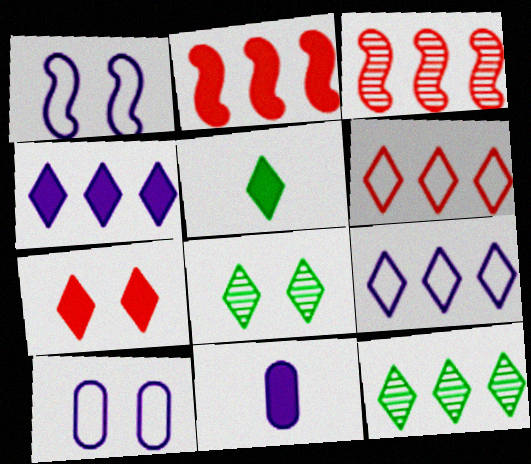[[3, 5, 10], 
[4, 5, 7], 
[4, 6, 12]]